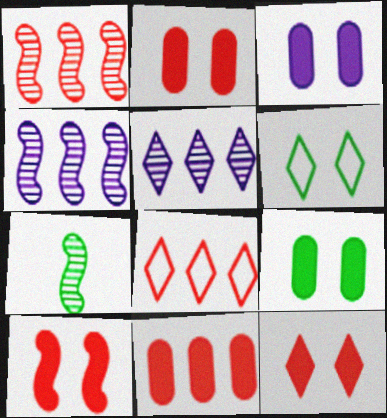[[1, 8, 11], 
[2, 3, 9], 
[2, 10, 12], 
[3, 7, 8]]